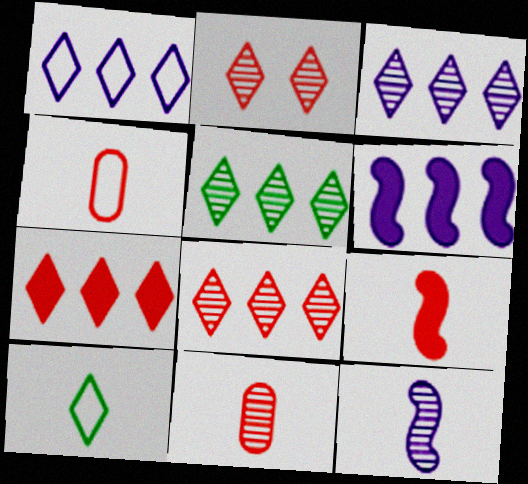[[1, 5, 7], 
[3, 5, 8]]